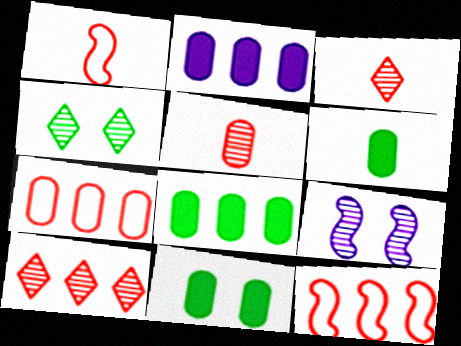[[1, 2, 4], 
[6, 8, 11]]